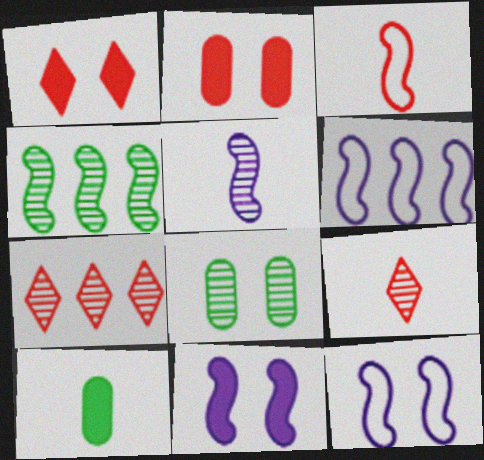[[1, 8, 12], 
[2, 3, 7], 
[3, 4, 11], 
[5, 6, 11], 
[5, 7, 8], 
[7, 10, 12]]